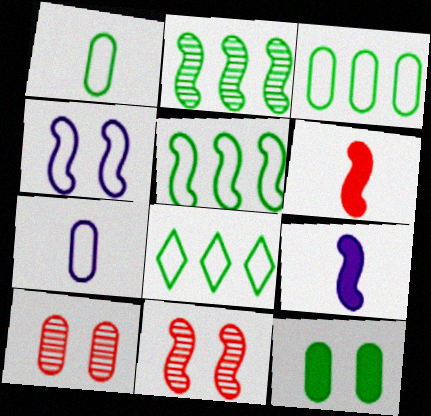[[2, 4, 6], 
[3, 5, 8], 
[5, 9, 11], 
[8, 9, 10]]